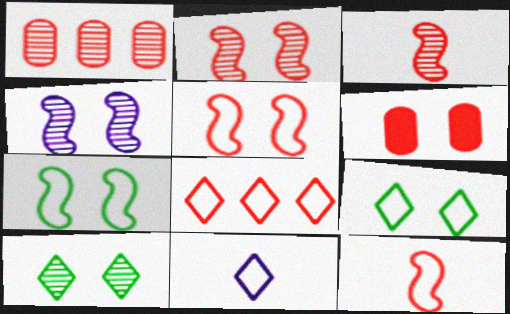[[3, 6, 8], 
[4, 6, 9], 
[8, 9, 11]]